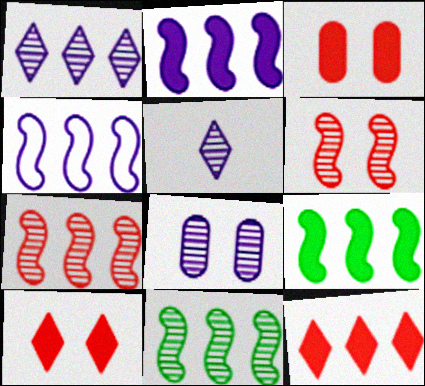[[4, 7, 9]]